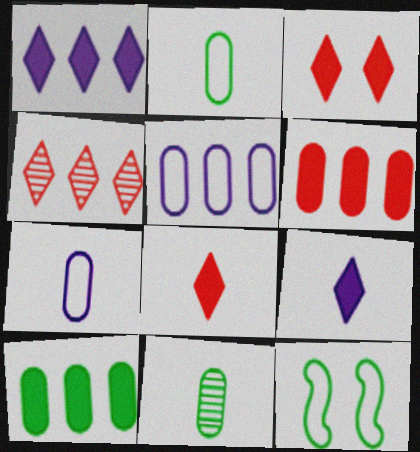[]